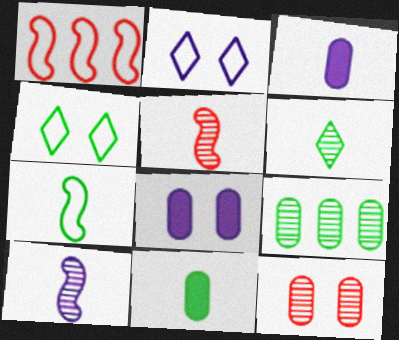[[1, 6, 8], 
[6, 7, 11]]